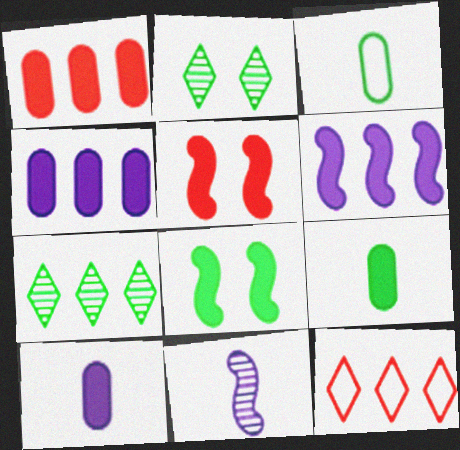[[3, 7, 8]]